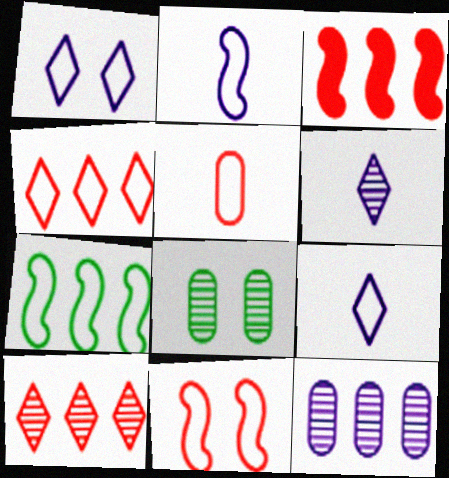[[1, 5, 7], 
[2, 7, 11], 
[3, 8, 9], 
[4, 5, 11]]